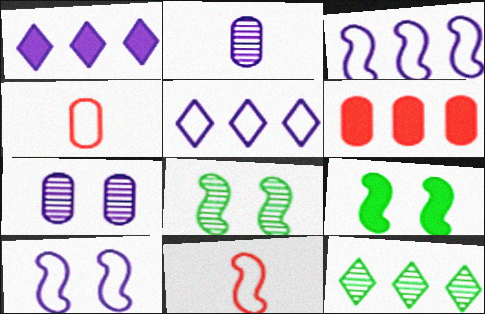[[1, 2, 10], 
[1, 4, 8], 
[3, 6, 12]]